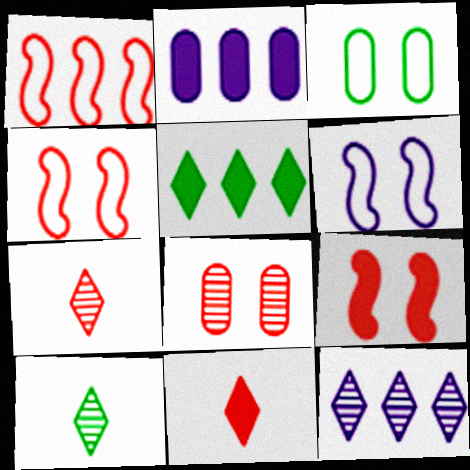[[1, 8, 11], 
[2, 4, 10]]